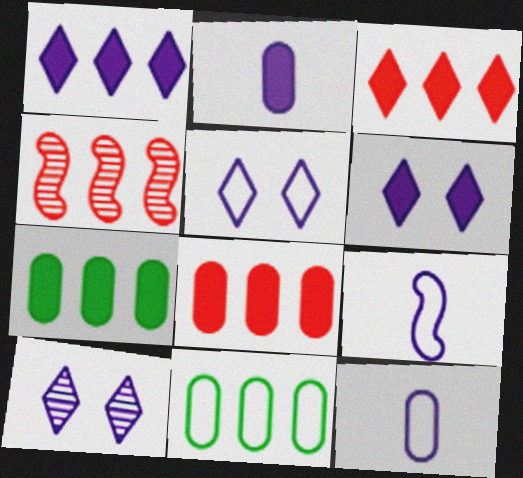[[1, 4, 11], 
[5, 6, 10]]